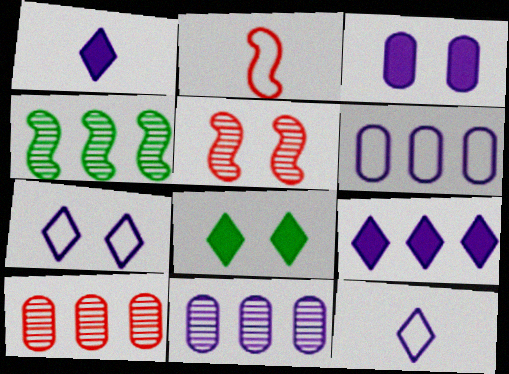[[2, 8, 11]]